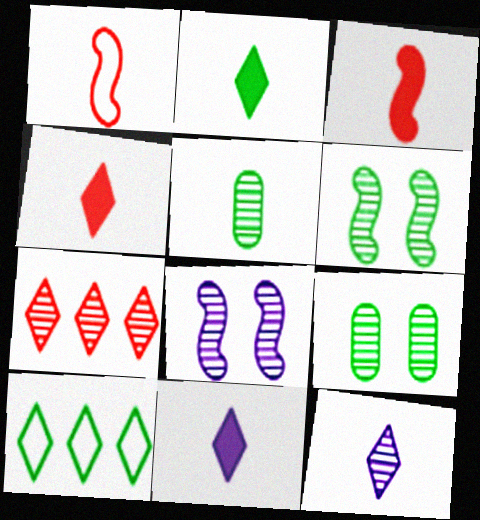[[1, 5, 11], 
[2, 4, 11], 
[5, 7, 8]]